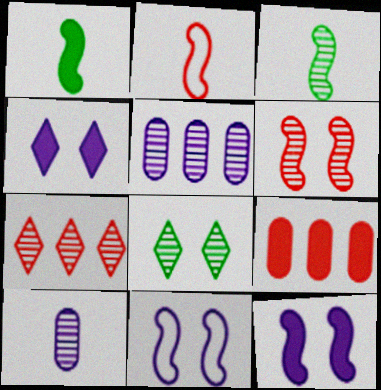[[1, 4, 9]]